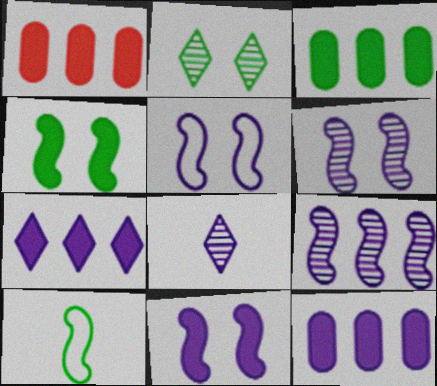[[1, 3, 12], 
[2, 3, 10], 
[5, 6, 11], 
[5, 8, 12]]